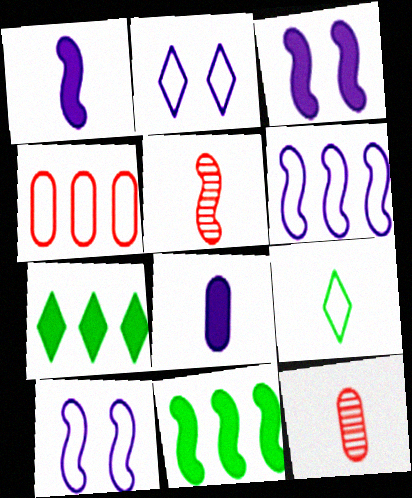[[1, 9, 12], 
[2, 11, 12], 
[4, 9, 10], 
[5, 8, 9], 
[5, 10, 11], 
[7, 10, 12]]